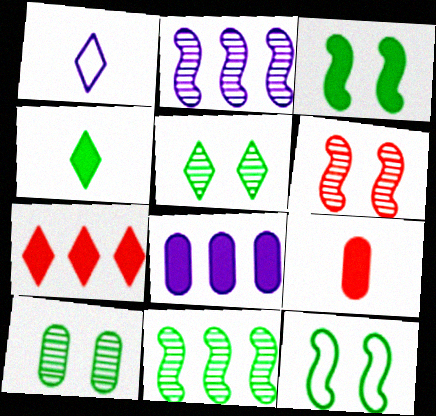[[1, 5, 7]]